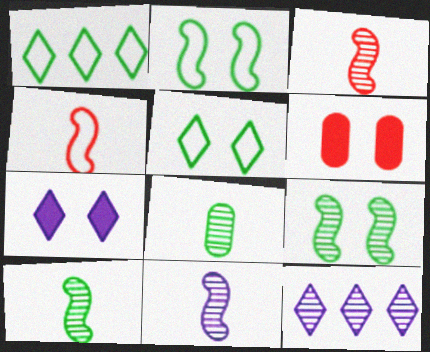[[1, 6, 11], 
[3, 10, 11]]